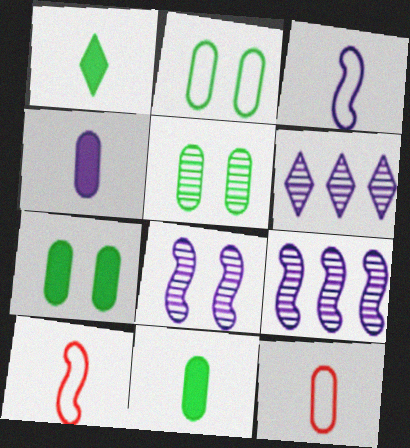[[2, 5, 7], 
[6, 7, 10]]